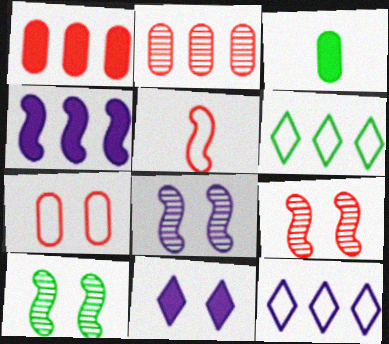[[2, 4, 6], 
[3, 6, 10], 
[3, 9, 12], 
[4, 5, 10], 
[7, 10, 11], 
[8, 9, 10]]